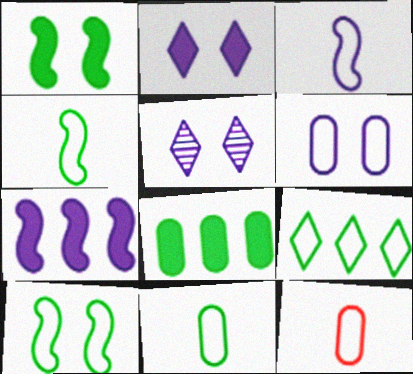[[9, 10, 11]]